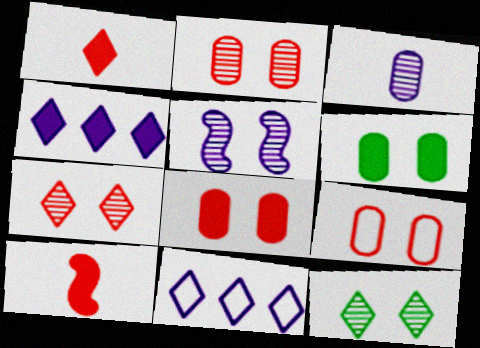[[1, 11, 12], 
[2, 5, 12], 
[2, 8, 9], 
[4, 6, 10]]